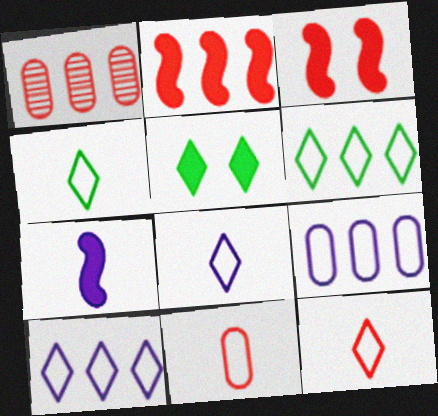[[1, 3, 12], 
[4, 8, 12]]